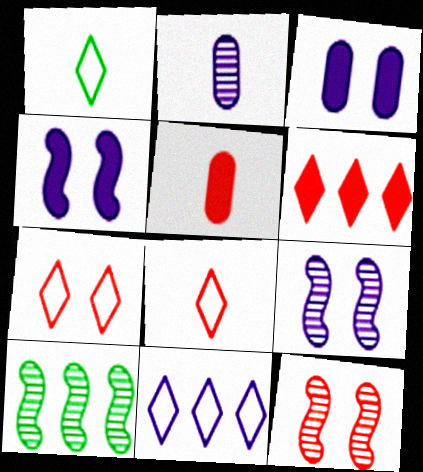[[1, 7, 11], 
[2, 4, 11], 
[3, 8, 10]]